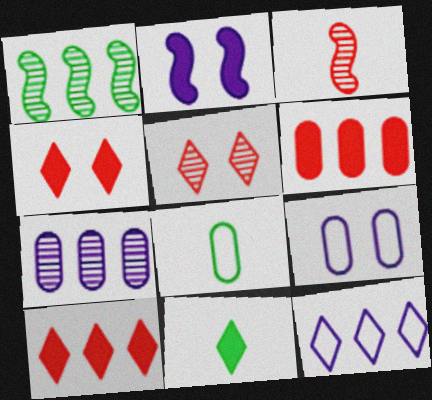[[1, 6, 12], 
[2, 6, 11], 
[5, 11, 12]]